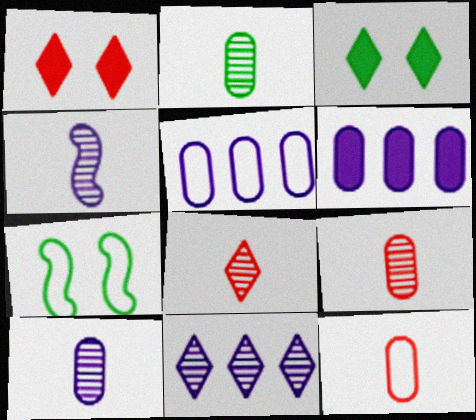[[2, 4, 8], 
[2, 9, 10], 
[6, 7, 8]]